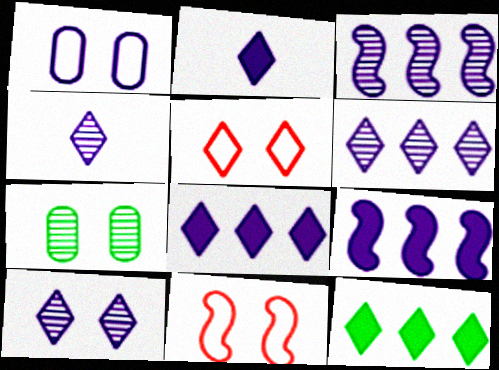[[1, 2, 3], 
[1, 4, 9], 
[4, 5, 12], 
[4, 6, 10]]